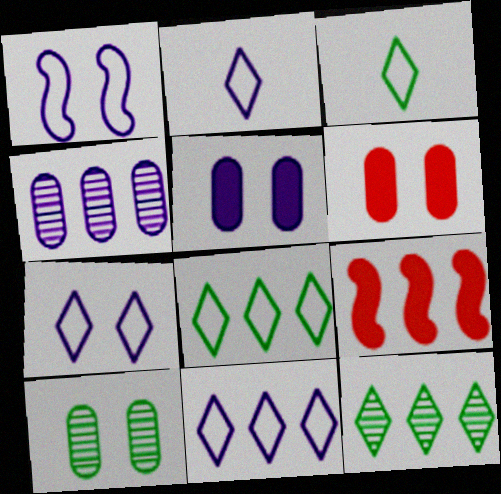[[2, 7, 11], 
[2, 9, 10], 
[4, 8, 9]]